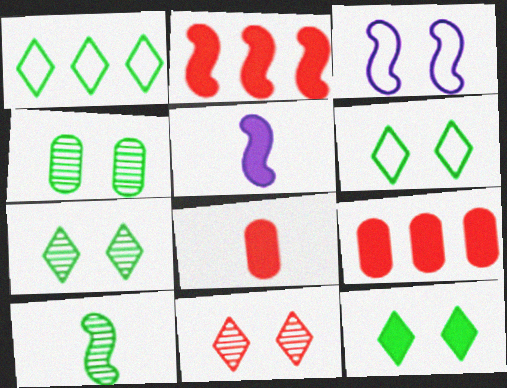[[2, 3, 10], 
[5, 9, 12], 
[6, 7, 12]]